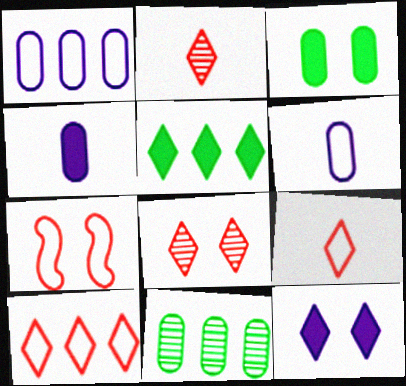[]